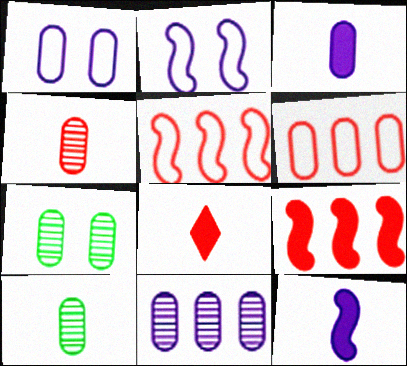[[1, 3, 11], 
[3, 6, 7], 
[4, 7, 11]]